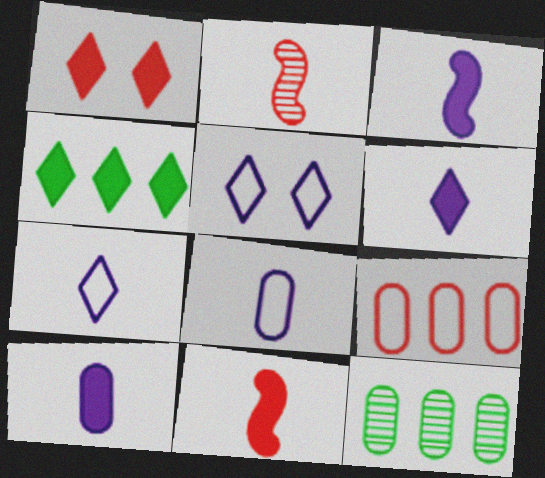[[1, 2, 9], 
[1, 4, 6], 
[3, 6, 10], 
[5, 11, 12]]